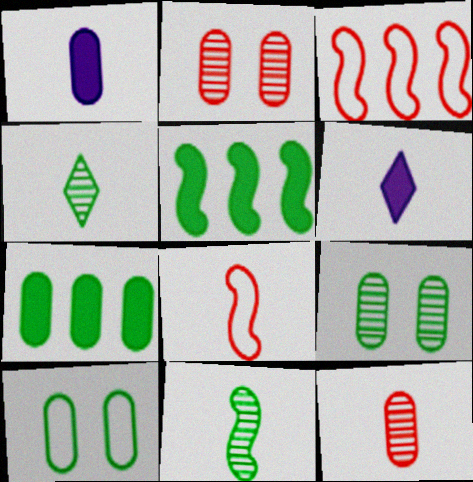[[1, 4, 8], 
[3, 6, 9], 
[4, 5, 10]]